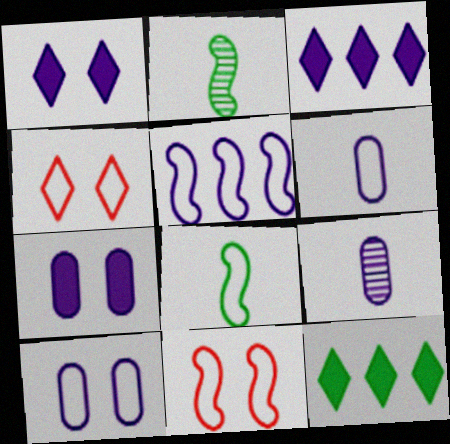[[1, 5, 9], 
[5, 8, 11], 
[9, 11, 12]]